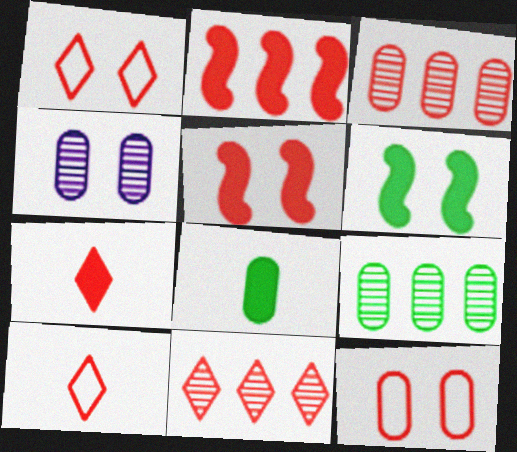[[1, 4, 6], 
[1, 7, 11], 
[3, 5, 10]]